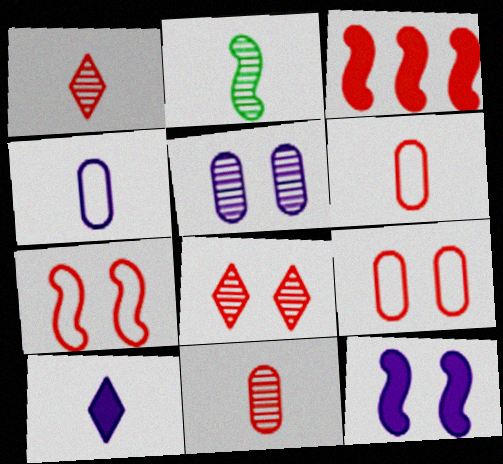[[1, 3, 9], 
[2, 6, 10], 
[3, 6, 8]]